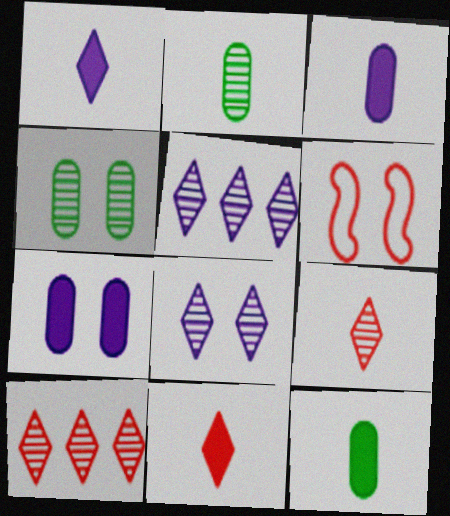[[5, 6, 12]]